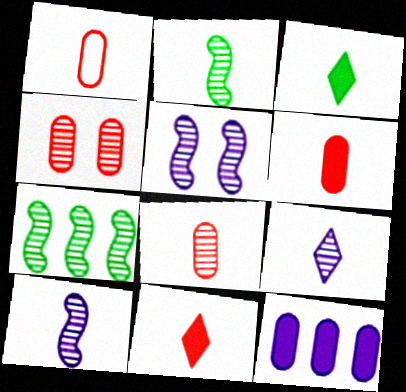[[1, 3, 10], 
[1, 6, 8], 
[2, 8, 9], 
[4, 7, 9]]